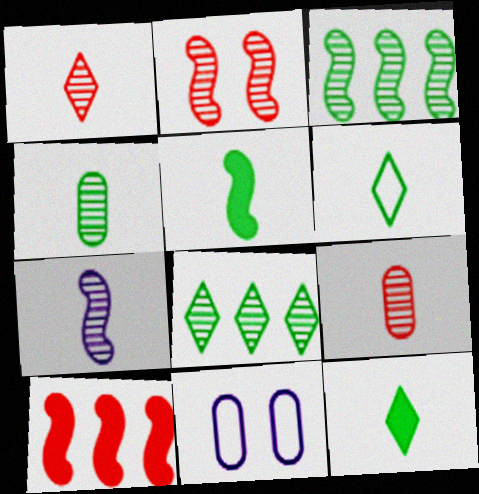[[1, 4, 7], 
[2, 3, 7], 
[4, 5, 6]]